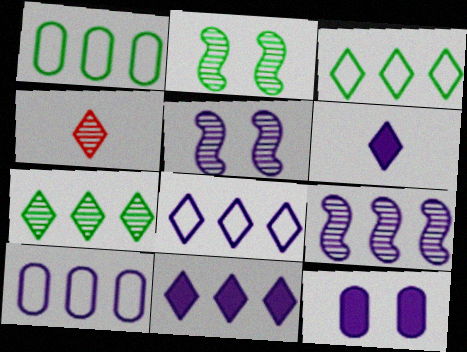[[5, 6, 10], 
[9, 10, 11]]